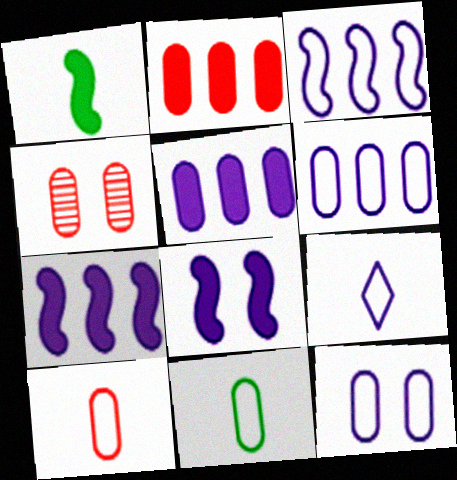[[2, 4, 10], 
[3, 9, 12], 
[4, 5, 11]]